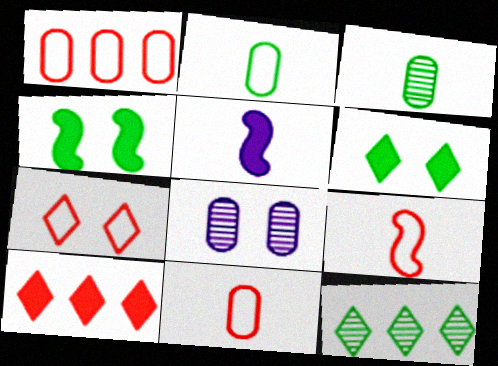[[1, 7, 9], 
[2, 4, 12], 
[4, 7, 8]]